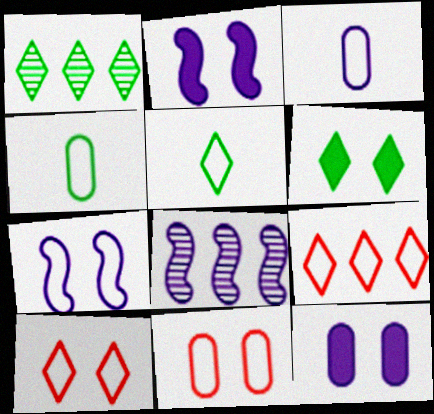[[1, 5, 6], 
[4, 7, 9]]